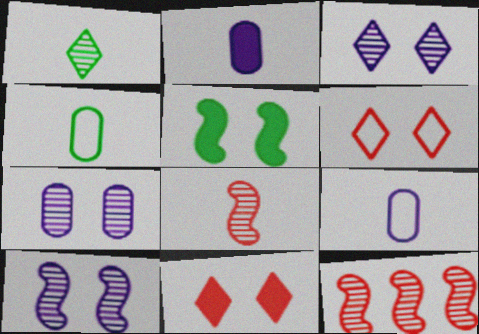[[1, 7, 12], 
[3, 7, 10], 
[5, 6, 7]]